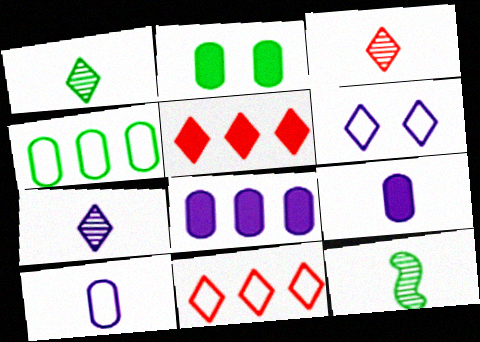[[1, 3, 7], 
[1, 5, 6]]